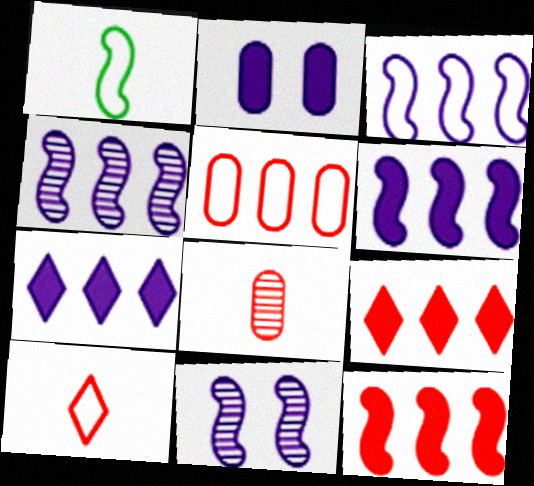[[1, 11, 12], 
[3, 4, 6]]